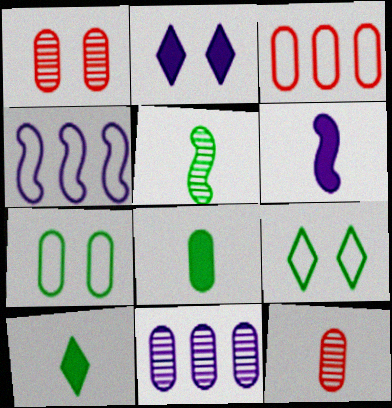[[1, 4, 10], 
[2, 3, 5]]